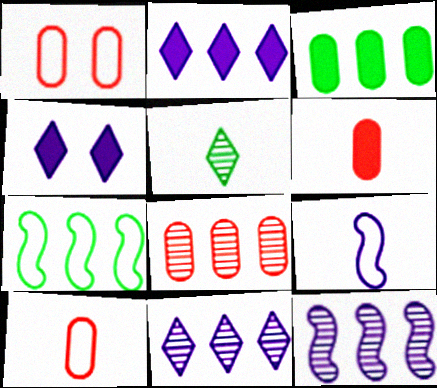[[1, 6, 8], 
[2, 7, 8], 
[5, 6, 9]]